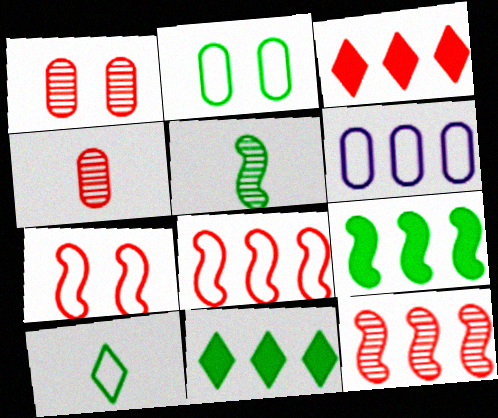[[2, 5, 11], 
[3, 4, 7], 
[6, 7, 10], 
[6, 11, 12]]